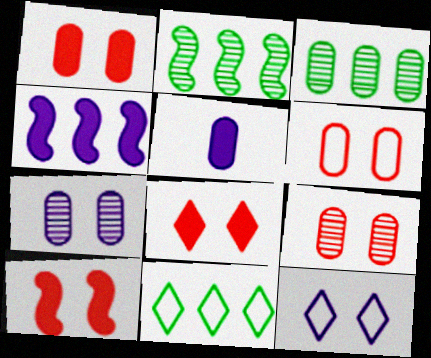[[1, 6, 9], 
[1, 8, 10], 
[3, 5, 6]]